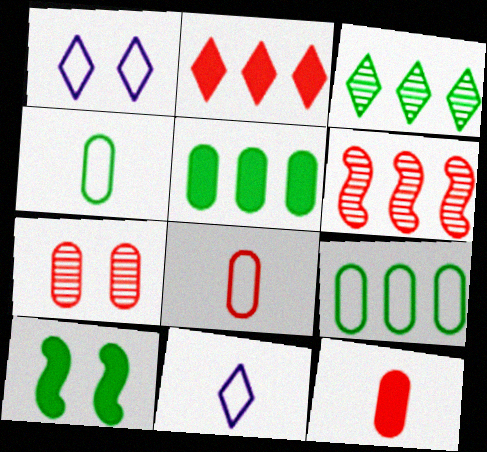[[1, 7, 10], 
[3, 4, 10]]